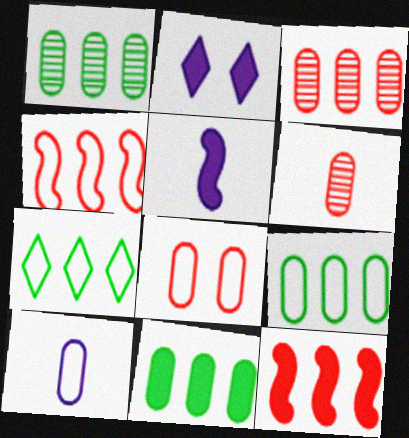[[1, 9, 11], 
[8, 9, 10]]